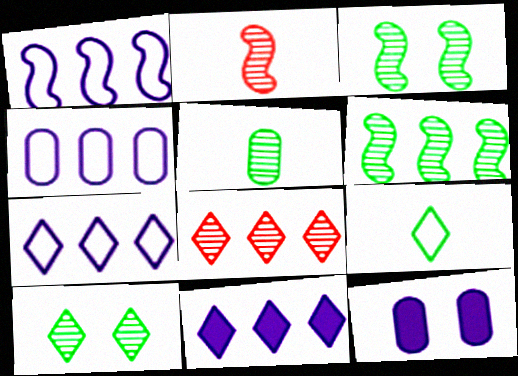[[1, 4, 7], 
[5, 6, 10]]